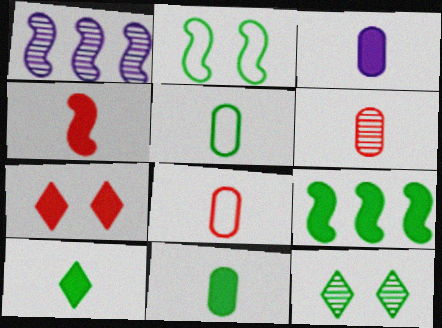[[1, 2, 4], 
[1, 5, 7], 
[1, 6, 12], 
[3, 4, 10], 
[3, 5, 6], 
[3, 7, 9], 
[5, 9, 12]]